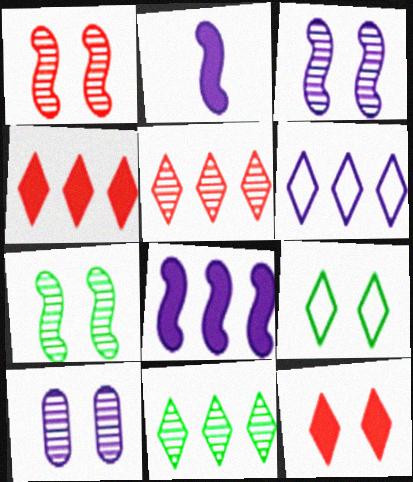[[1, 3, 7], 
[2, 6, 10], 
[4, 6, 11]]